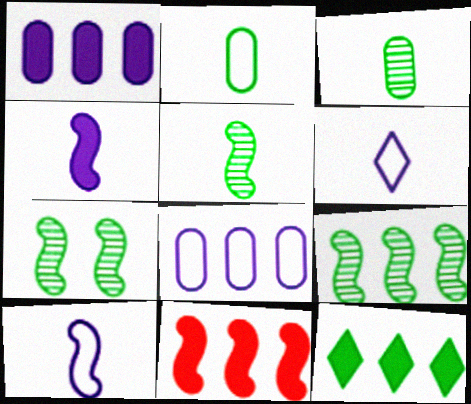[[1, 11, 12], 
[2, 7, 12], 
[5, 7, 9], 
[7, 10, 11]]